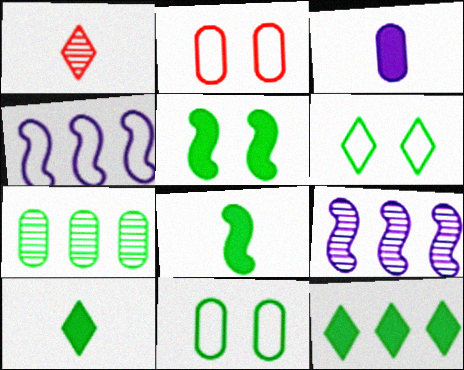[[2, 3, 7], 
[2, 9, 10], 
[6, 7, 8]]